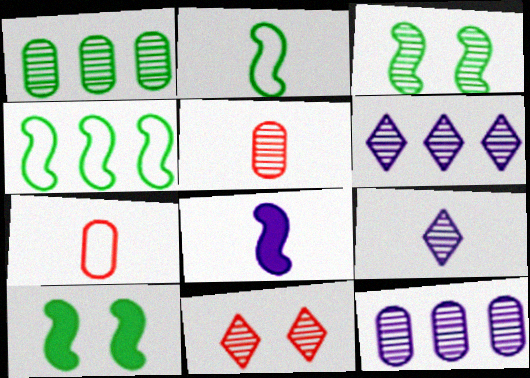[[3, 5, 6], 
[6, 7, 10]]